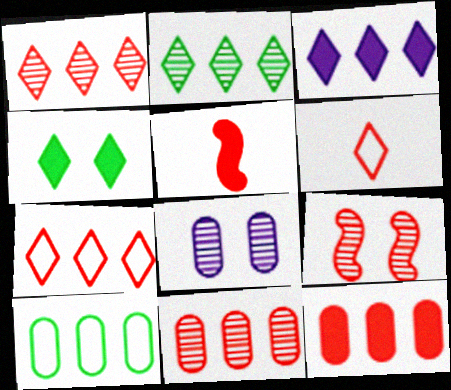[[2, 3, 7], 
[6, 9, 12]]